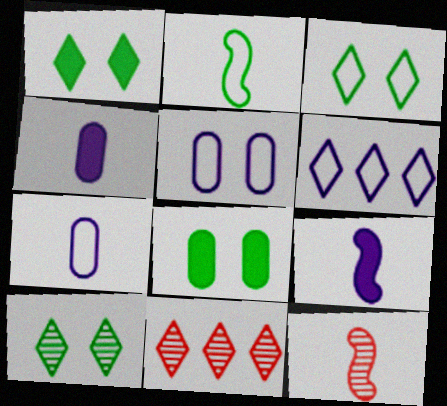[[1, 3, 10], 
[2, 9, 12], 
[6, 8, 12]]